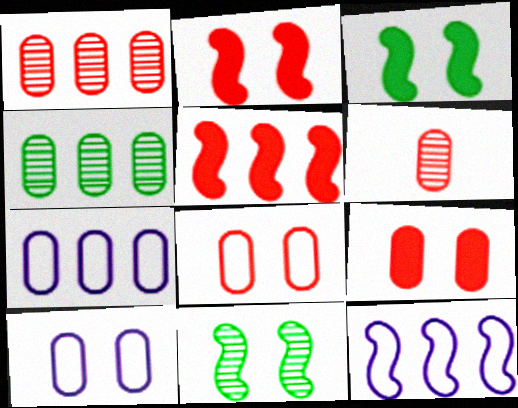[]